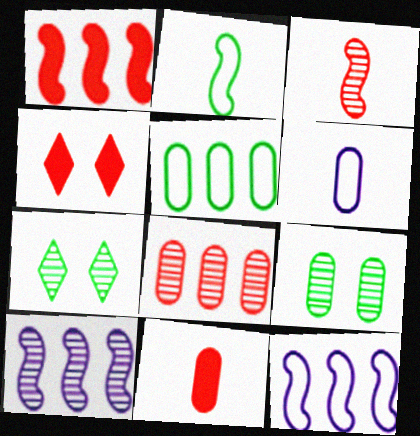[[1, 4, 11], 
[1, 6, 7], 
[7, 11, 12]]